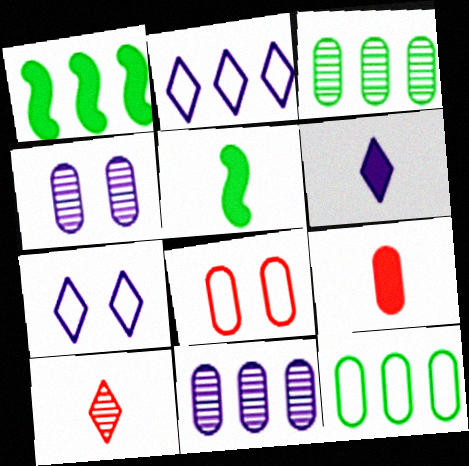[[4, 9, 12], 
[5, 6, 9]]